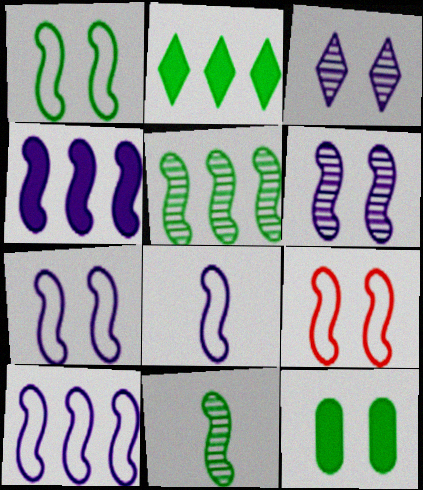[[1, 7, 9], 
[3, 9, 12], 
[4, 6, 8], 
[4, 9, 11], 
[7, 8, 10]]